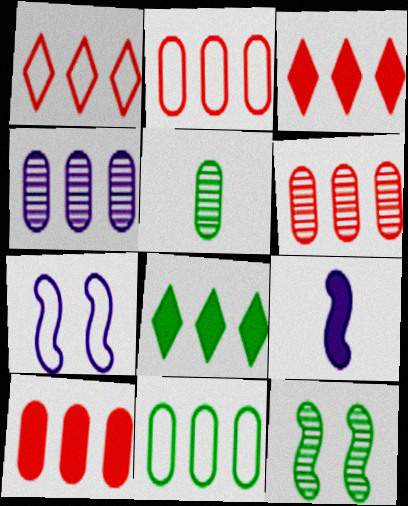[[2, 6, 10], 
[3, 5, 7], 
[4, 10, 11]]